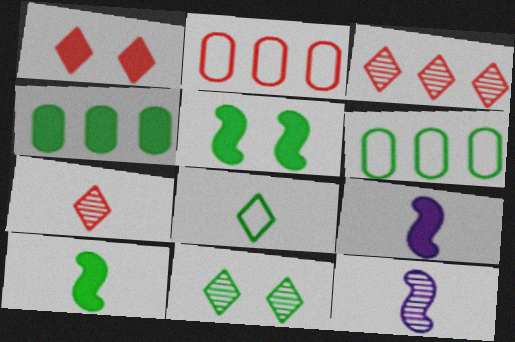[[1, 4, 9], 
[1, 6, 12], 
[2, 9, 11], 
[6, 10, 11]]